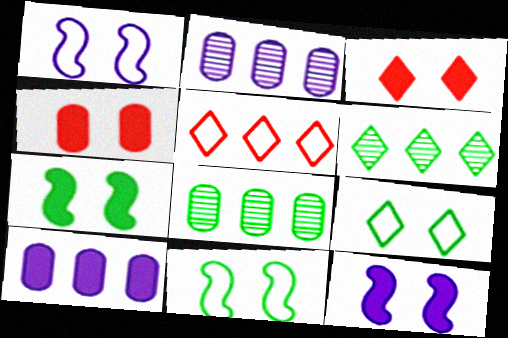[]